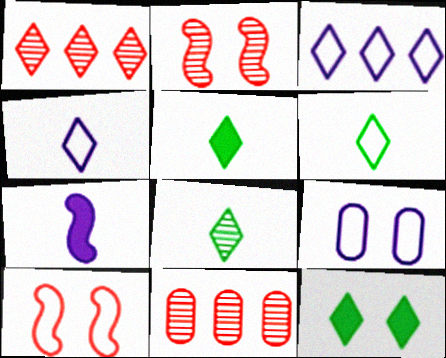[[1, 4, 12], 
[2, 9, 12], 
[5, 6, 8]]